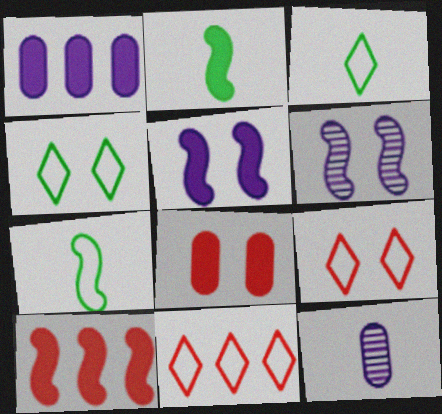[[2, 5, 10], 
[4, 6, 8], 
[4, 10, 12], 
[6, 7, 10]]